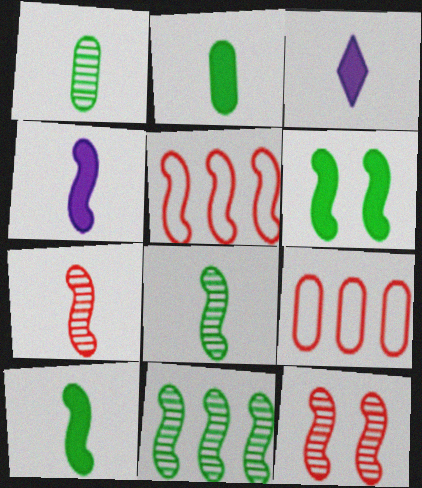[]